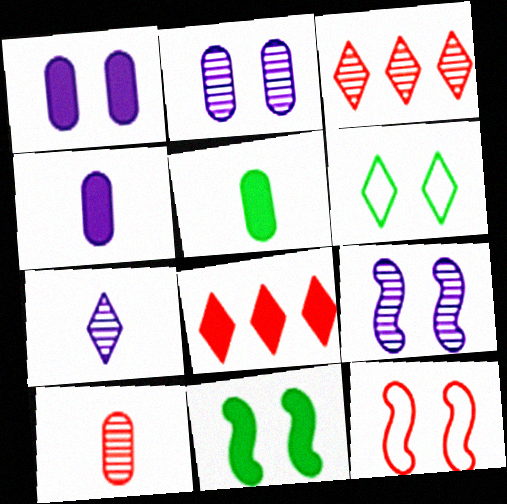[[4, 8, 11], 
[6, 7, 8], 
[8, 10, 12], 
[9, 11, 12]]